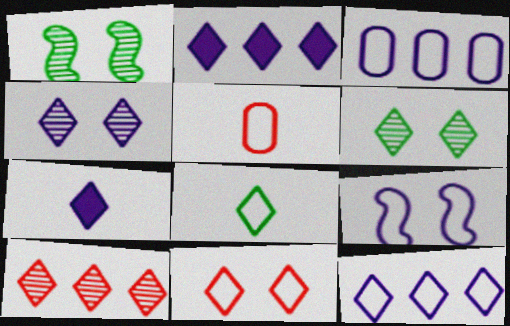[[1, 2, 5], 
[4, 7, 12], 
[8, 11, 12]]